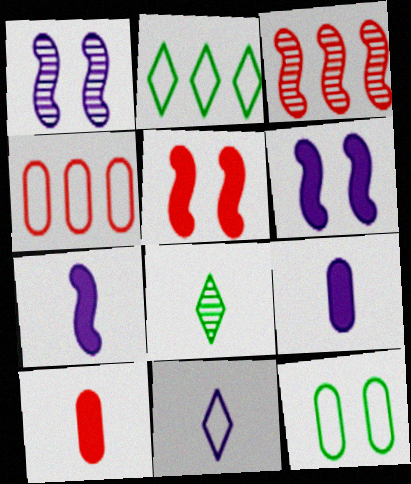[[1, 2, 10], 
[4, 6, 8]]